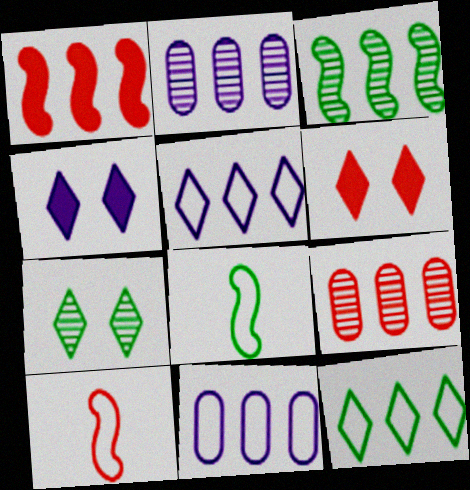[[1, 2, 12], 
[2, 6, 8], 
[4, 8, 9], 
[6, 9, 10]]